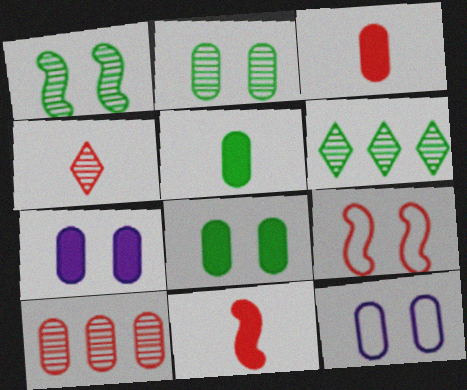[[5, 10, 12], 
[6, 11, 12]]